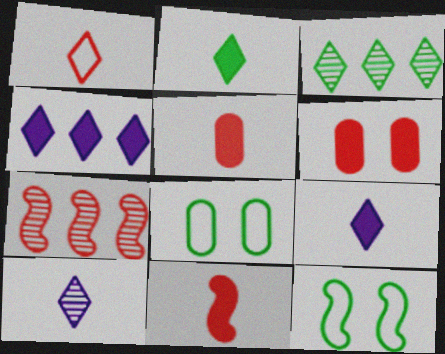[[1, 2, 10], 
[1, 6, 7], 
[7, 8, 9]]